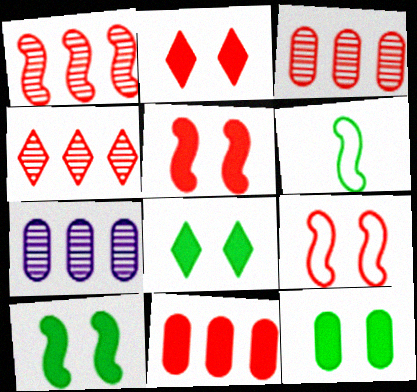[[1, 3, 4], 
[2, 6, 7], 
[8, 10, 12]]